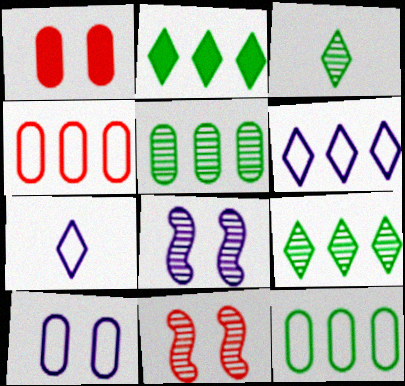[]